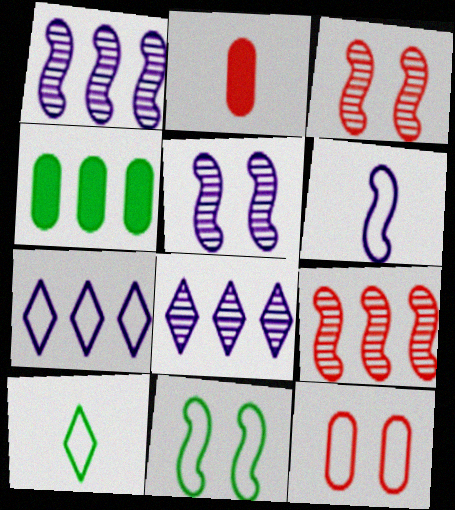[[2, 8, 11], 
[4, 7, 9]]